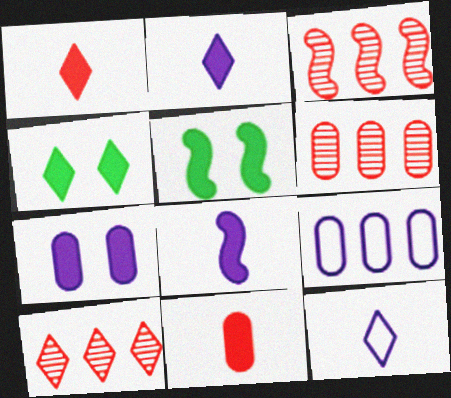[[3, 6, 10], 
[4, 10, 12], 
[5, 6, 12]]